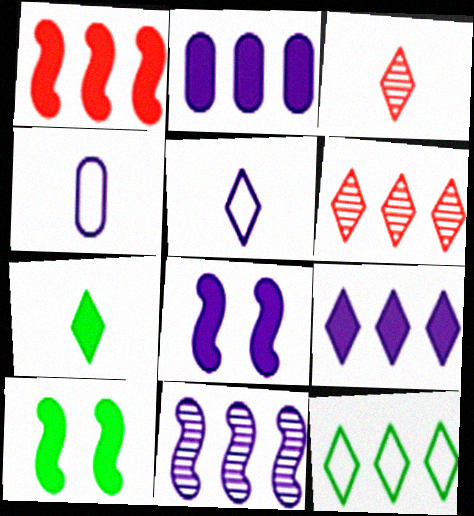[[3, 5, 7], 
[4, 6, 10], 
[6, 9, 12]]